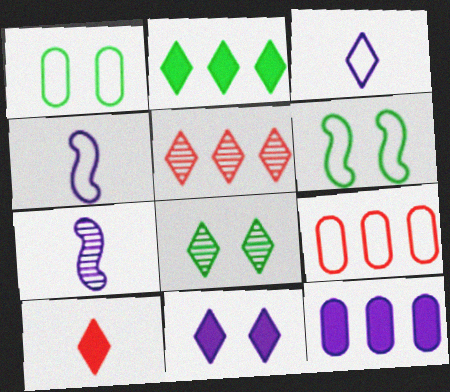[[2, 10, 11], 
[3, 6, 9]]